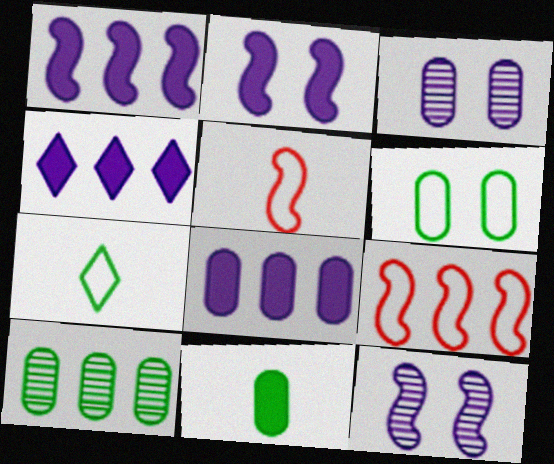[[1, 4, 8], 
[4, 9, 10], 
[6, 10, 11]]